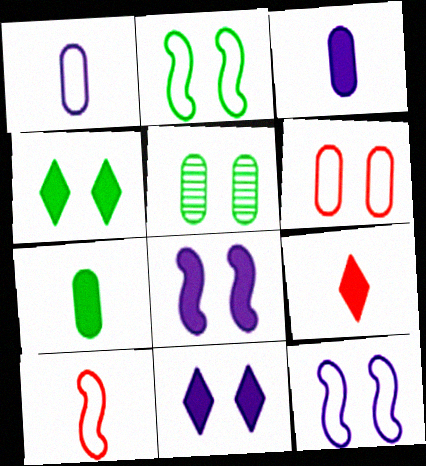[[2, 4, 5]]